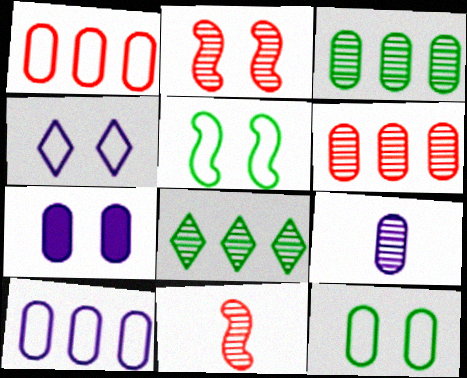[[2, 8, 9], 
[7, 9, 10]]